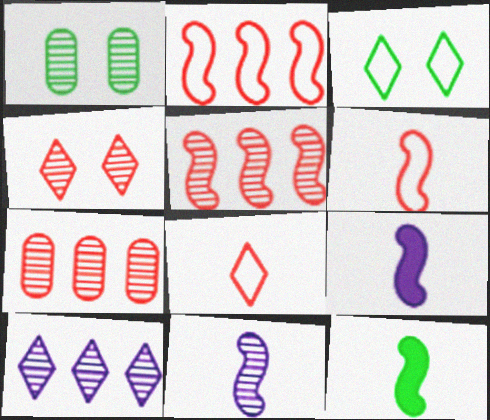[[3, 7, 9], 
[6, 11, 12]]